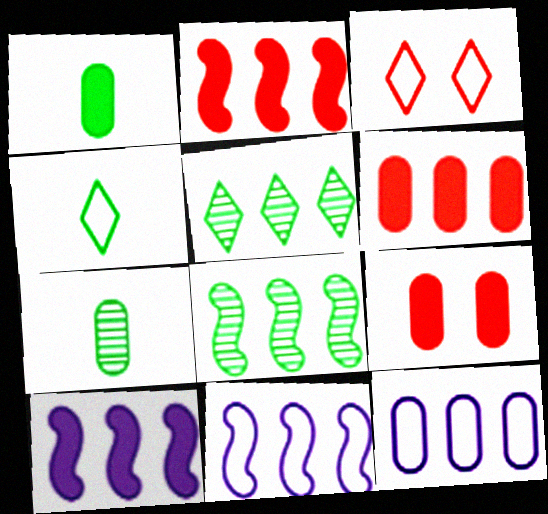[[2, 5, 12], 
[2, 8, 11], 
[3, 7, 10], 
[5, 6, 11], 
[7, 9, 12]]